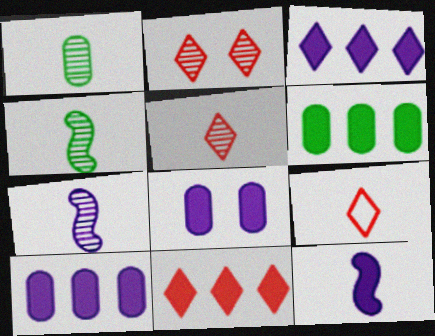[[1, 5, 7], 
[1, 9, 12], 
[2, 9, 11], 
[3, 8, 12]]